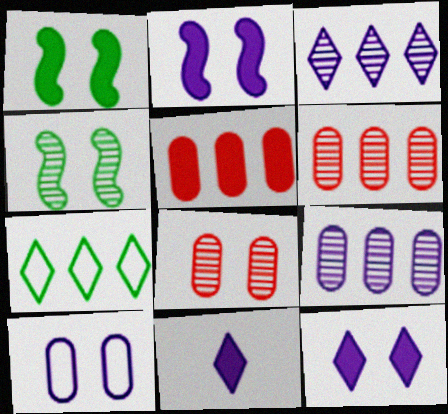[[1, 5, 11]]